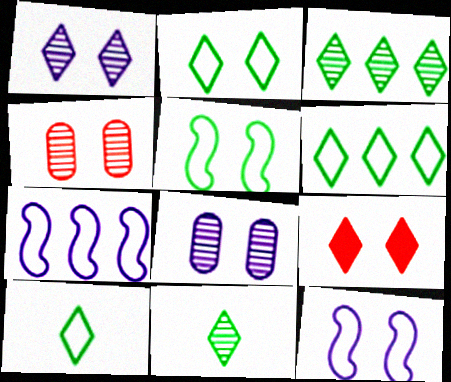[[1, 2, 9], 
[2, 6, 10], 
[5, 8, 9]]